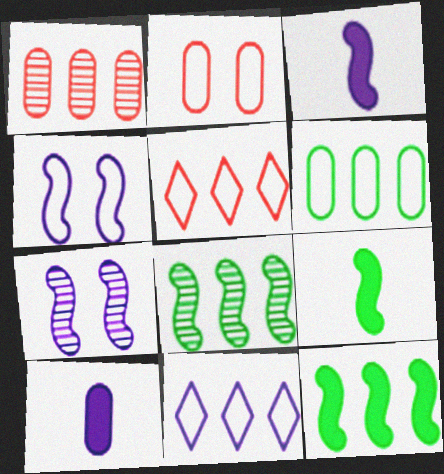[[1, 11, 12], 
[7, 10, 11]]